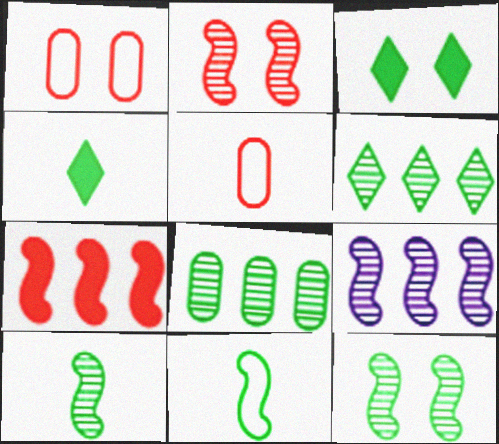[[1, 4, 9], 
[2, 9, 10], 
[3, 5, 9], 
[3, 8, 11]]